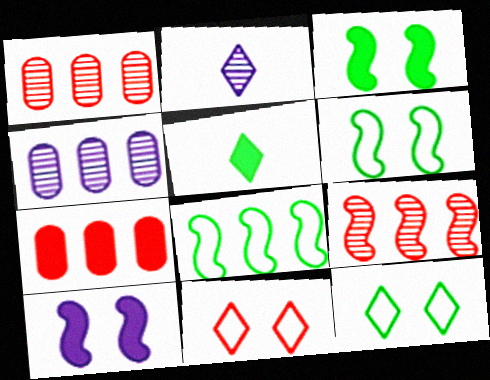[[2, 6, 7], 
[5, 7, 10]]